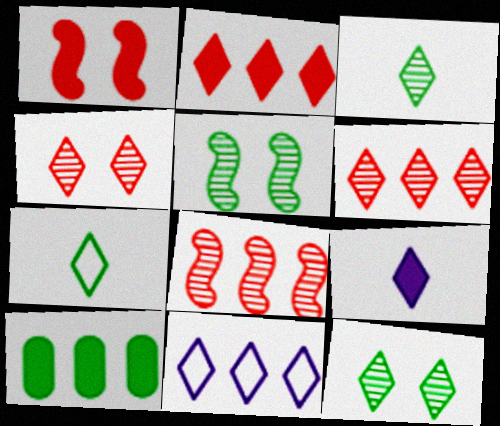[[1, 9, 10], 
[5, 7, 10], 
[8, 10, 11]]